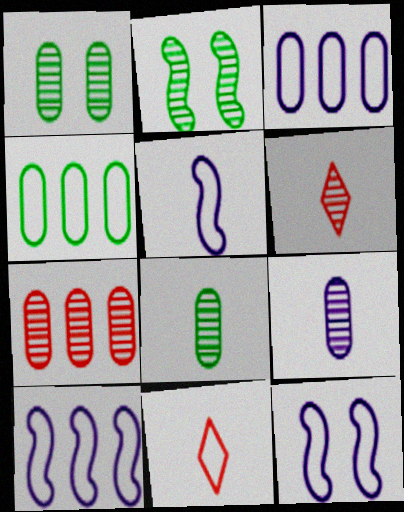[[1, 7, 9], 
[4, 11, 12], 
[5, 10, 12]]